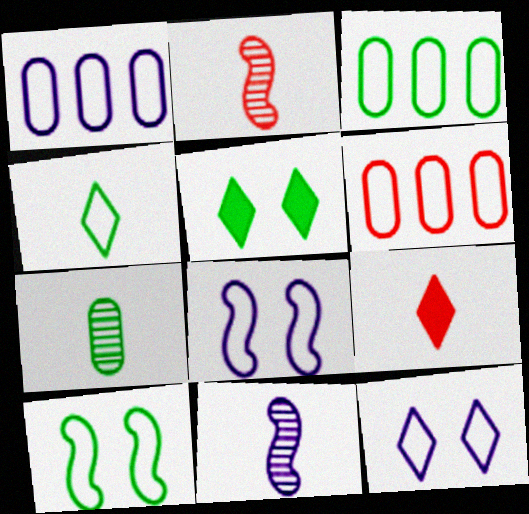[[1, 2, 5], 
[1, 3, 6], 
[3, 4, 10], 
[4, 6, 8], 
[5, 6, 11]]